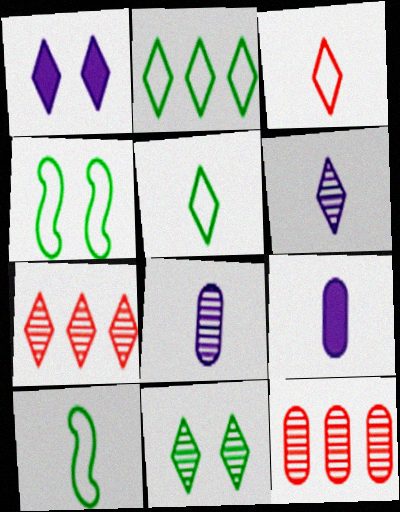[[1, 5, 7], 
[1, 10, 12], 
[4, 7, 9], 
[6, 7, 11]]